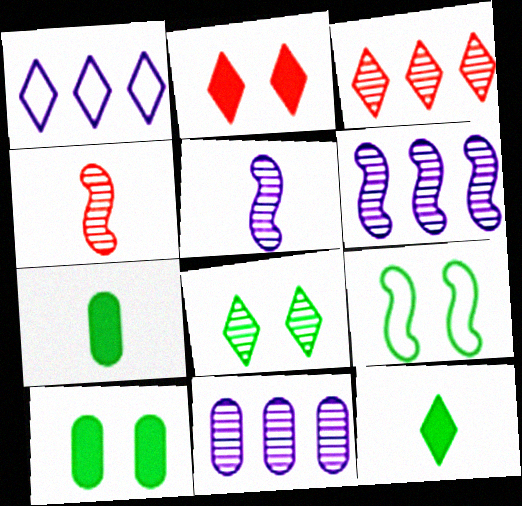[[1, 4, 10], 
[4, 8, 11], 
[8, 9, 10]]